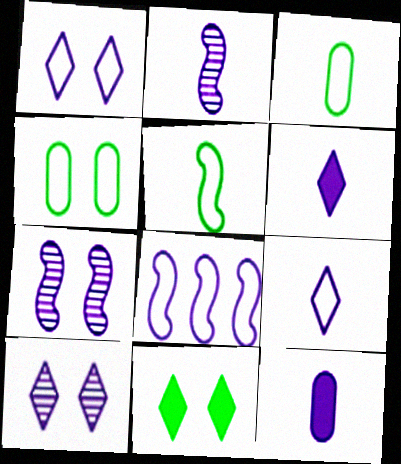[[2, 9, 12], 
[8, 10, 12]]